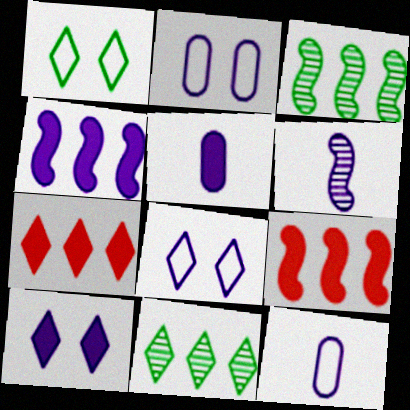[[4, 5, 10]]